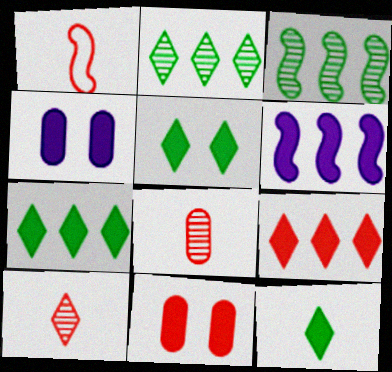[[1, 2, 4], 
[5, 7, 12], 
[6, 11, 12]]